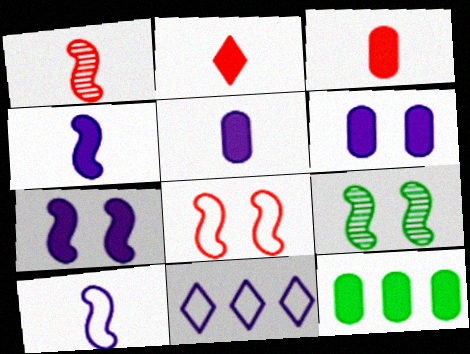[[2, 7, 12], 
[3, 6, 12], 
[3, 9, 11], 
[7, 8, 9]]